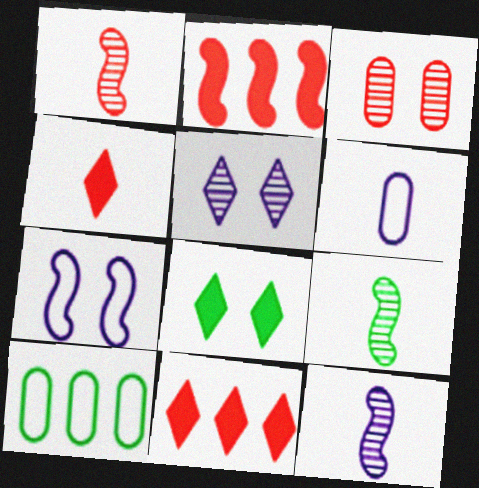[[1, 9, 12], 
[2, 7, 9], 
[3, 7, 8], 
[4, 6, 9], 
[8, 9, 10]]